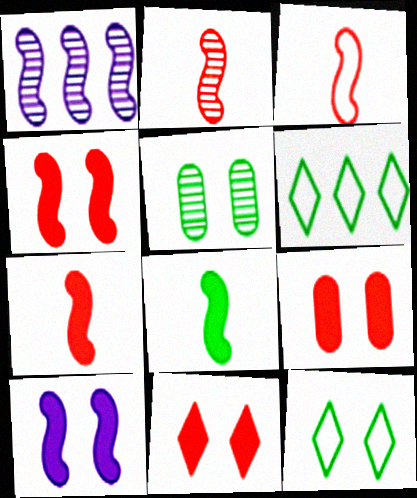[[2, 3, 7], 
[4, 9, 11], 
[5, 6, 8]]